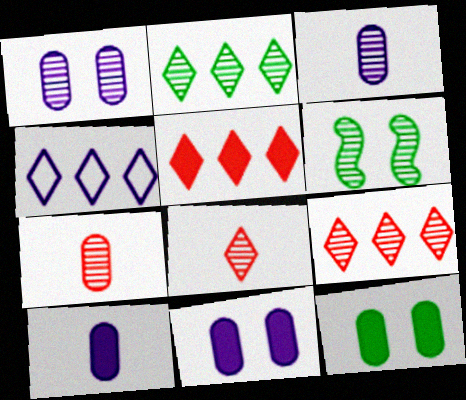[[2, 4, 5], 
[3, 6, 9]]